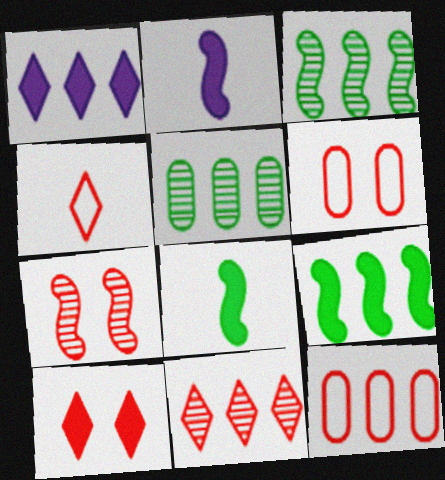[[1, 3, 12], 
[4, 10, 11], 
[6, 7, 10]]